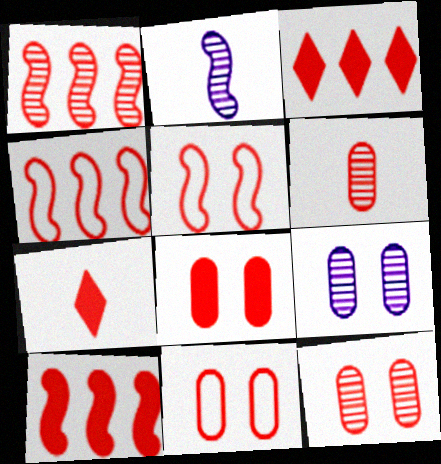[[1, 4, 10], 
[1, 7, 11], 
[3, 5, 6], 
[4, 7, 12], 
[7, 8, 10], 
[8, 11, 12]]